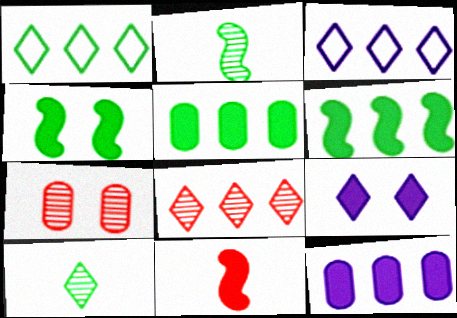[[5, 9, 11]]